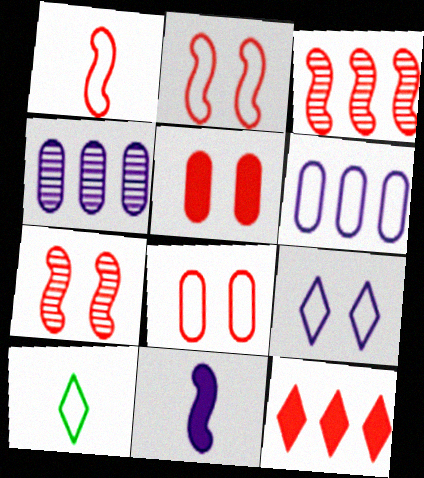[[2, 6, 10], 
[4, 9, 11]]